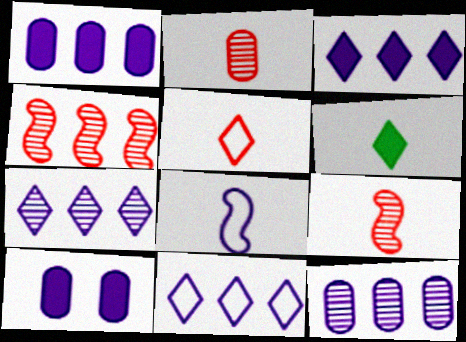[[2, 6, 8], 
[3, 7, 11], 
[7, 8, 10]]